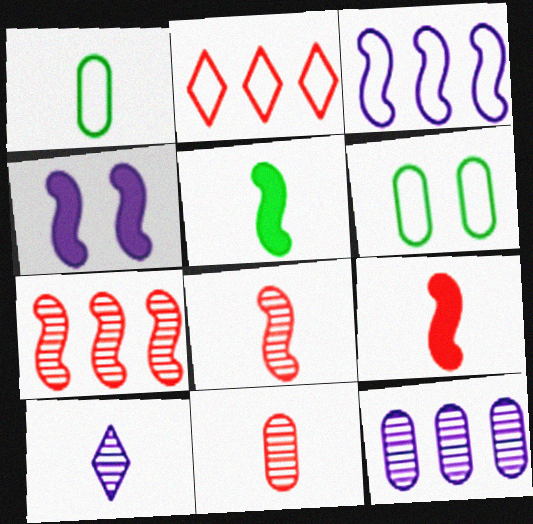[[1, 9, 10]]